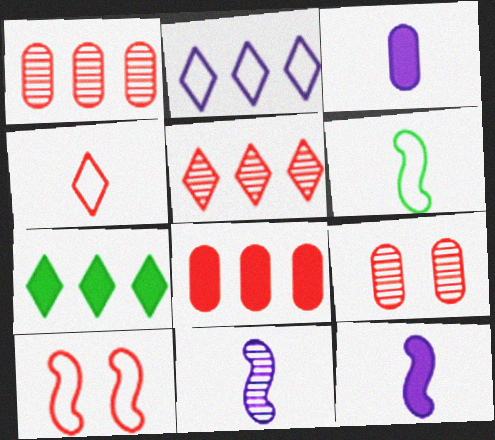[[2, 5, 7]]